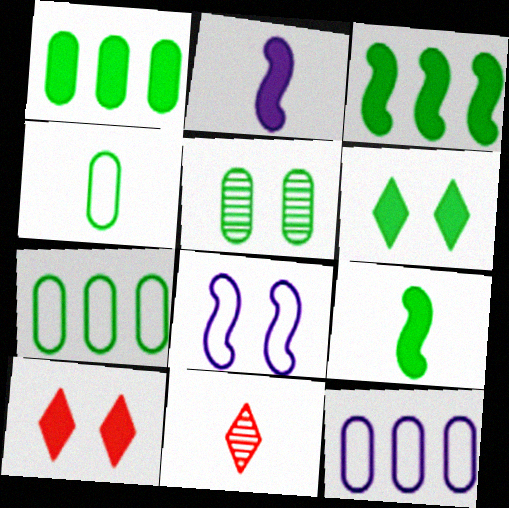[[1, 2, 10], 
[1, 4, 5], 
[1, 6, 9], 
[1, 8, 11], 
[2, 4, 11], 
[5, 8, 10]]